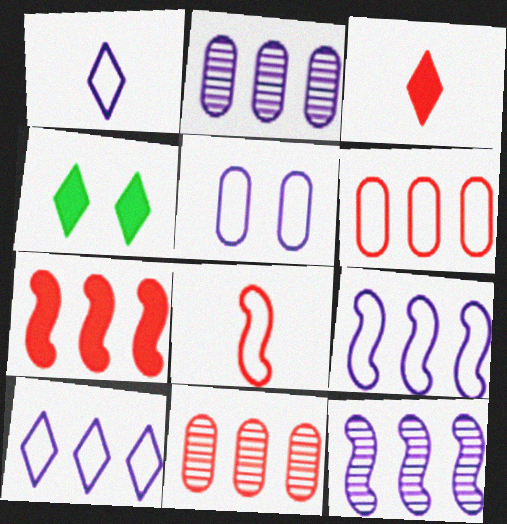[[1, 5, 9], 
[2, 4, 8]]